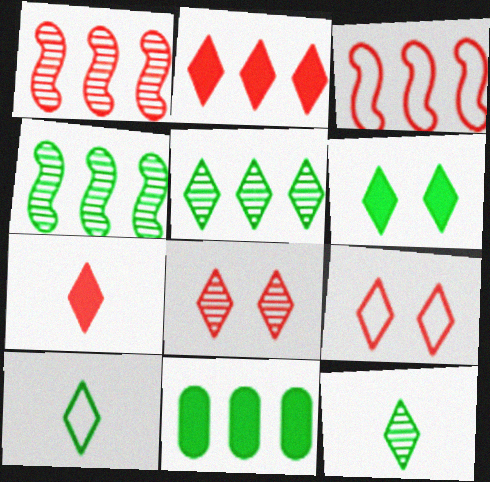[[5, 6, 10]]